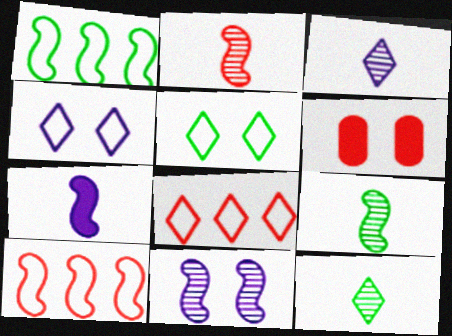[[1, 3, 6], 
[2, 6, 8], 
[5, 6, 11]]